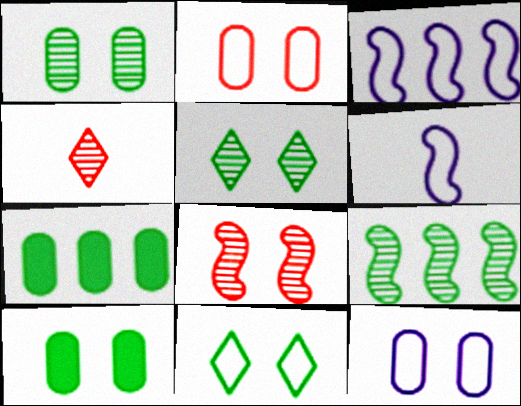[[3, 4, 10]]